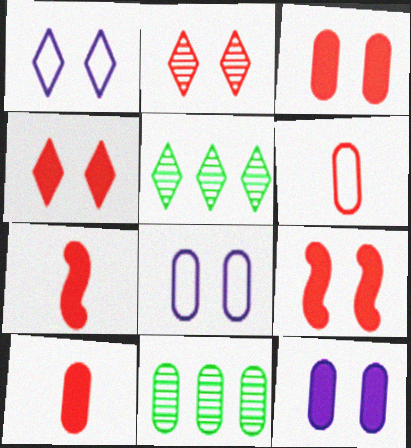[[1, 7, 11], 
[3, 4, 9], 
[5, 7, 8], 
[6, 11, 12], 
[8, 10, 11]]